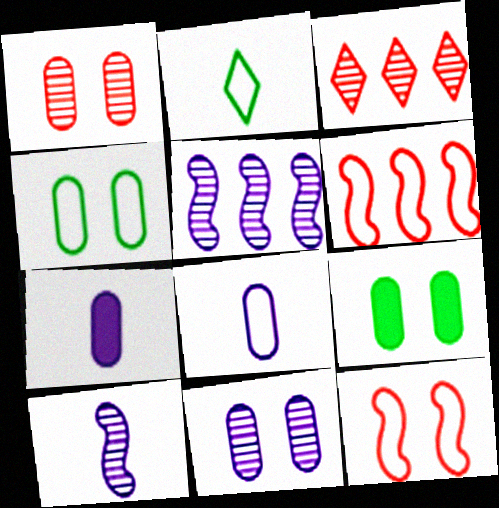[]